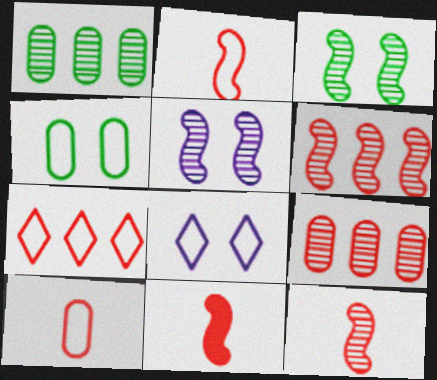[[1, 8, 11], 
[2, 11, 12]]